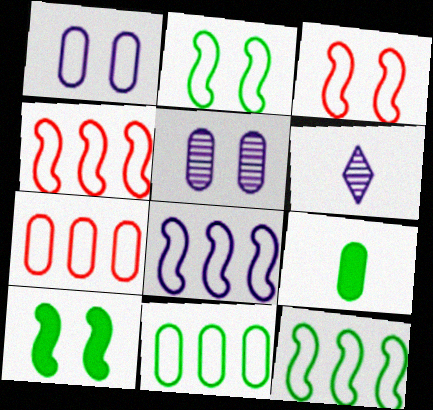[[4, 8, 12], 
[5, 7, 9], 
[6, 7, 10]]